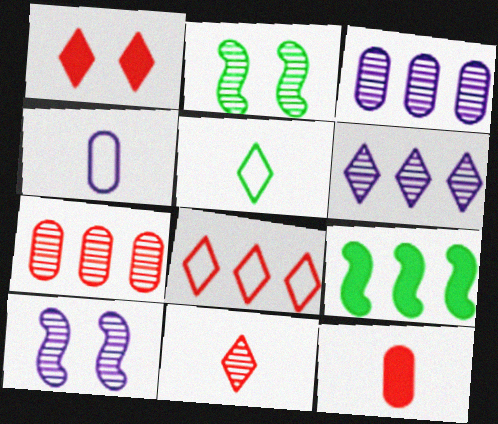[[1, 5, 6], 
[1, 8, 11], 
[2, 3, 11], 
[3, 8, 9]]